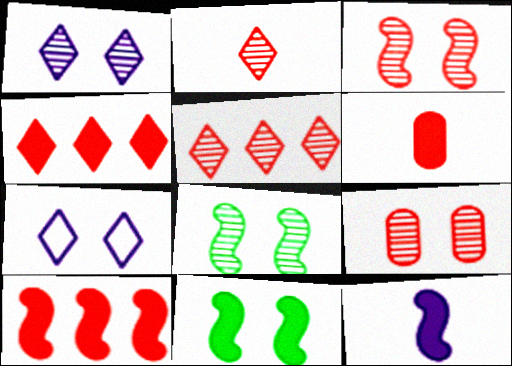[[1, 8, 9], 
[7, 9, 11], 
[10, 11, 12]]